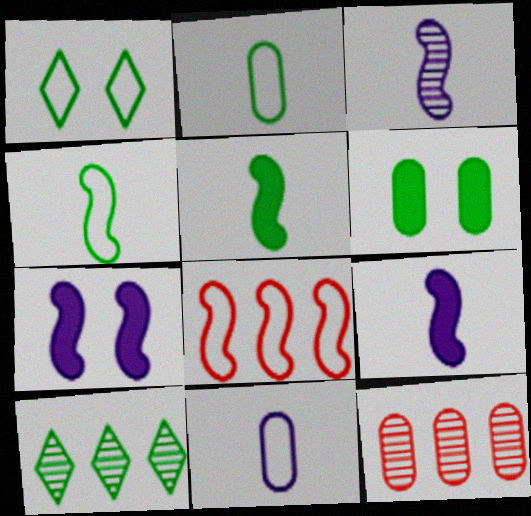[[1, 8, 11], 
[1, 9, 12], 
[4, 6, 10], 
[6, 11, 12]]